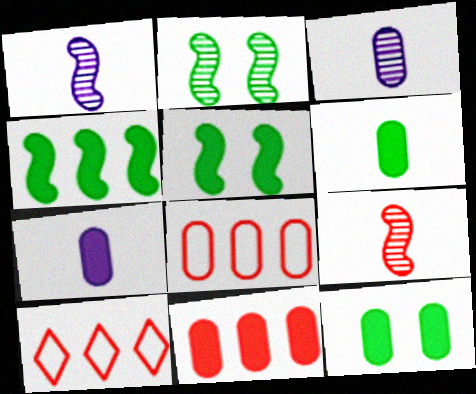[[1, 10, 12], 
[2, 7, 10], 
[3, 5, 10], 
[3, 8, 12], 
[7, 11, 12]]